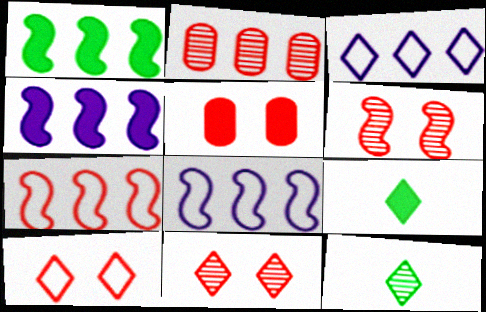[[1, 2, 3], 
[3, 9, 11], 
[4, 5, 9], 
[5, 6, 10], 
[5, 8, 12]]